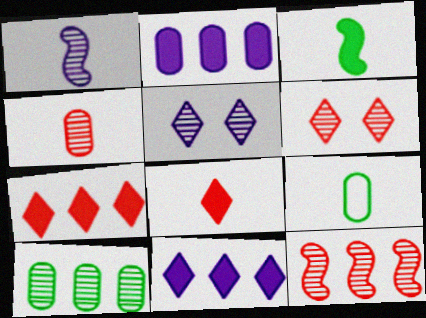[[1, 6, 10], 
[1, 8, 9], 
[4, 6, 12]]